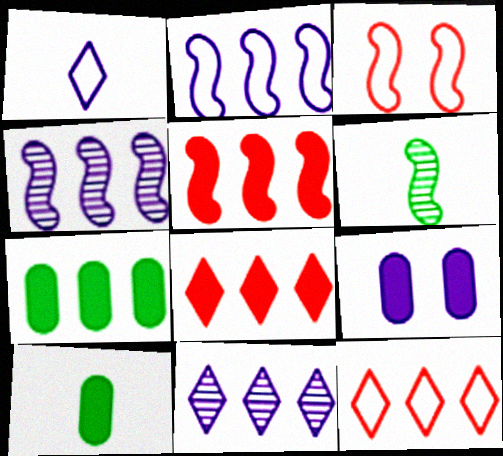[[1, 4, 9], 
[3, 10, 11], 
[4, 7, 12], 
[6, 9, 12]]